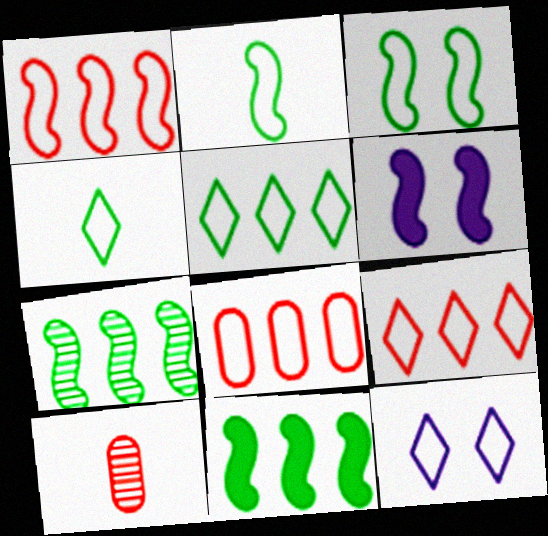[[1, 8, 9], 
[2, 8, 12], 
[4, 9, 12], 
[5, 6, 10], 
[10, 11, 12]]